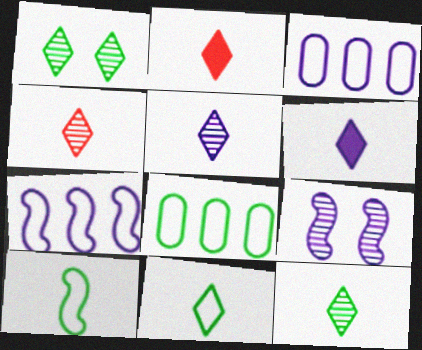[[2, 5, 11], 
[2, 8, 9], 
[3, 6, 9], 
[4, 5, 12], 
[4, 6, 11]]